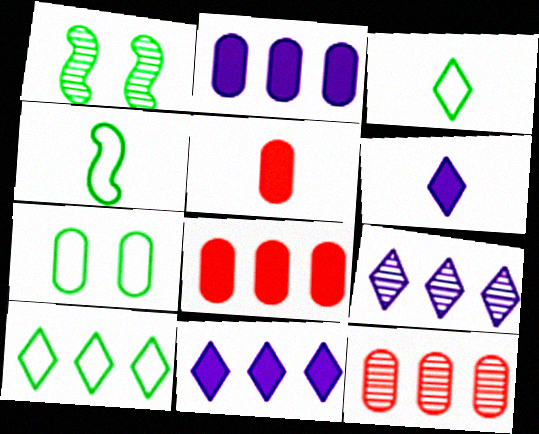[[4, 7, 10]]